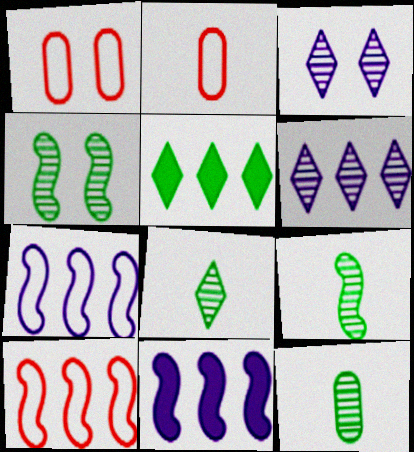[[1, 8, 11], 
[8, 9, 12]]